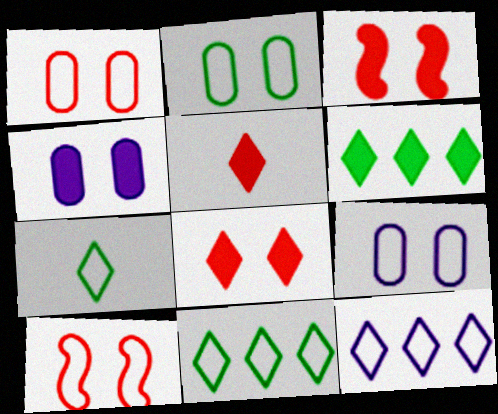[[1, 2, 9]]